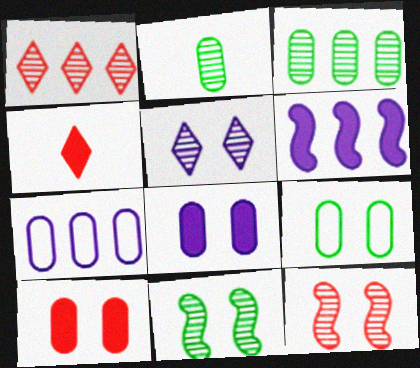[[2, 7, 10], 
[4, 7, 11]]